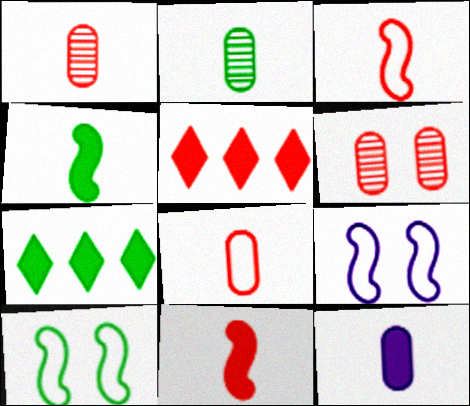[[1, 7, 9], 
[2, 5, 9], 
[2, 7, 10], 
[2, 8, 12], 
[3, 5, 6]]